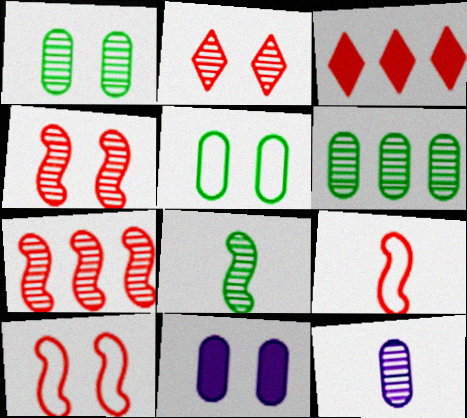[]